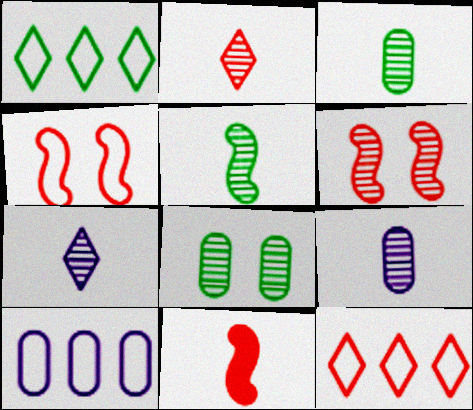[[2, 5, 9]]